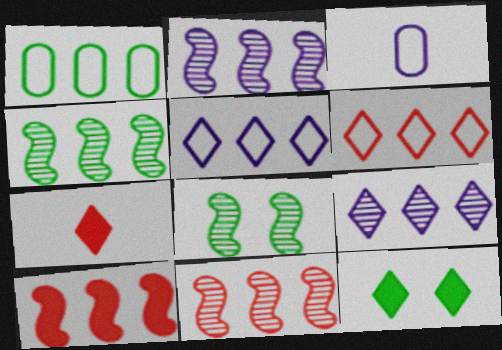[[1, 9, 10], 
[2, 4, 11], 
[3, 11, 12]]